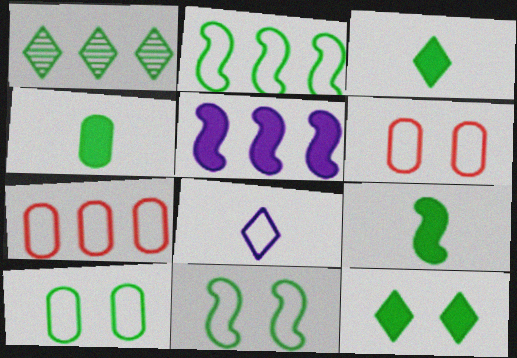[[1, 4, 11], 
[1, 5, 7], 
[1, 9, 10], 
[2, 6, 8], 
[3, 4, 9], 
[7, 8, 11]]